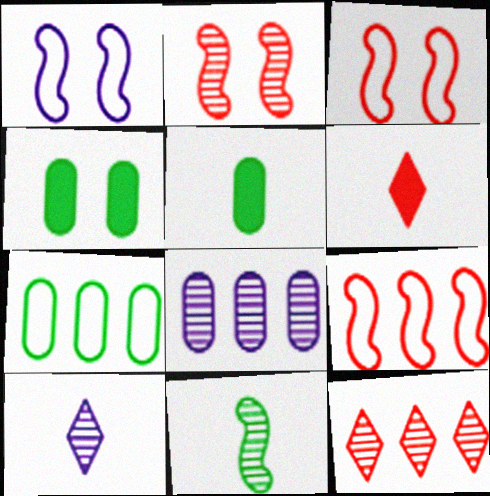[[1, 5, 12], 
[4, 9, 10]]